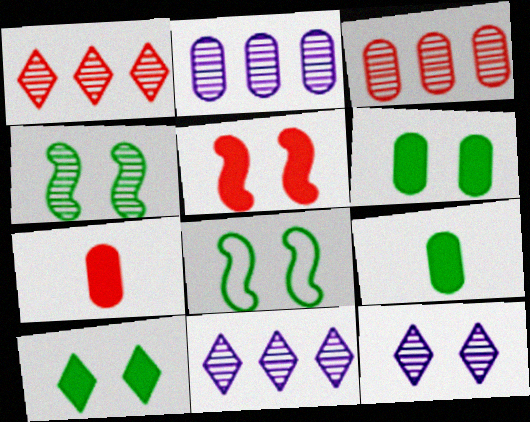[[7, 8, 11]]